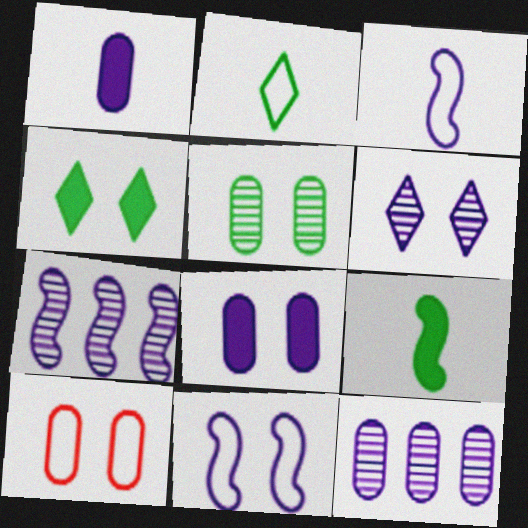[[5, 8, 10], 
[6, 8, 11]]